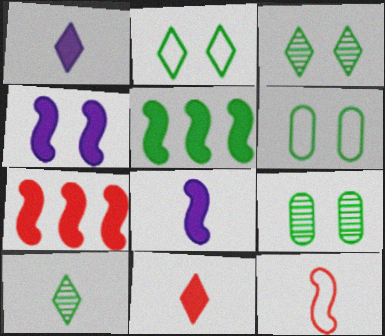[[5, 6, 10]]